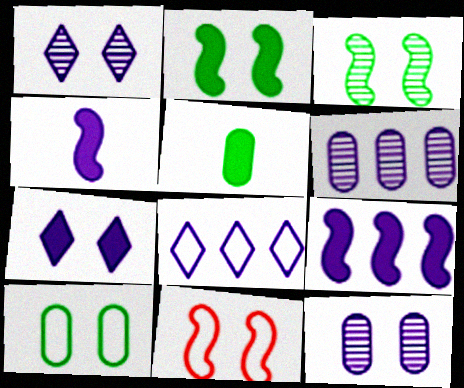[[4, 8, 12], 
[6, 8, 9]]